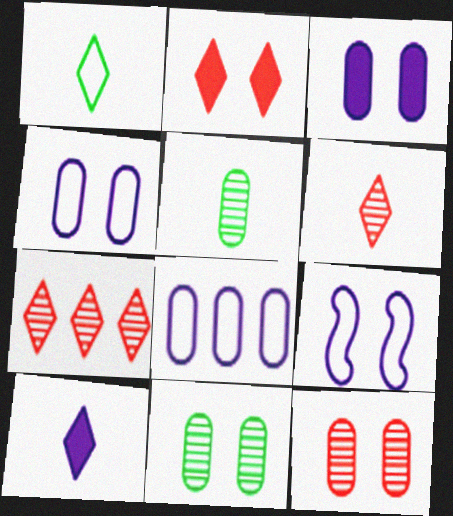[[1, 6, 10], 
[2, 9, 11]]